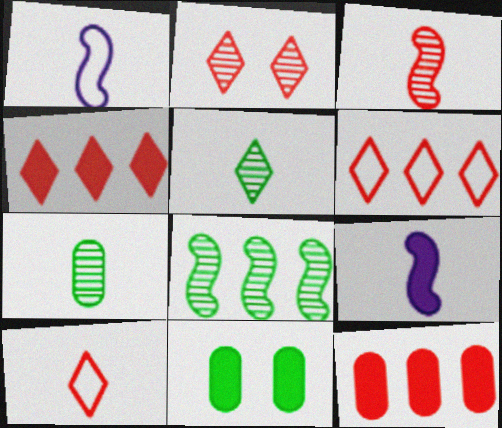[[2, 4, 10], 
[4, 9, 11], 
[7, 9, 10]]